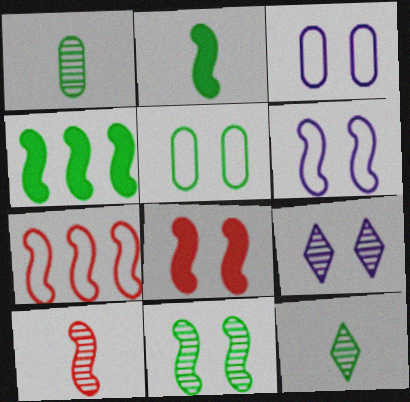[[4, 5, 12], 
[4, 6, 10], 
[5, 8, 9], 
[6, 8, 11], 
[7, 8, 10]]